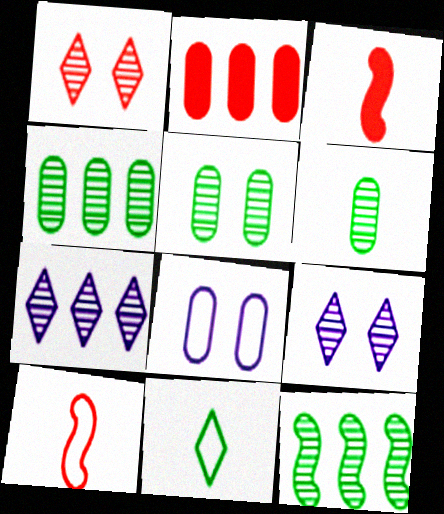[[1, 2, 10], 
[2, 6, 8], 
[4, 5, 6]]